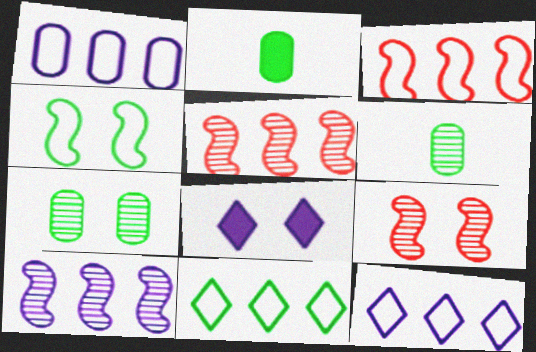[[1, 3, 11], 
[2, 9, 12], 
[3, 6, 8]]